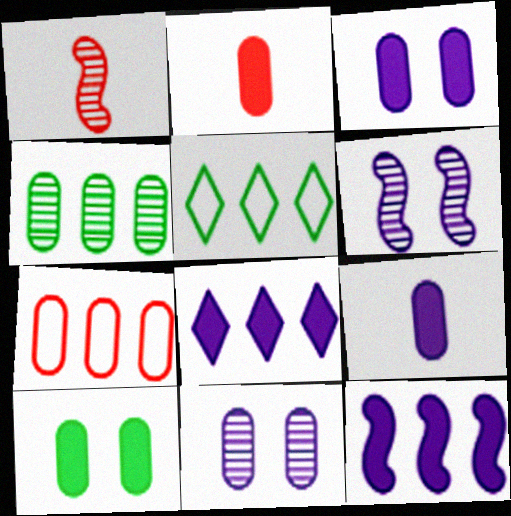[[1, 3, 5], 
[2, 5, 6]]